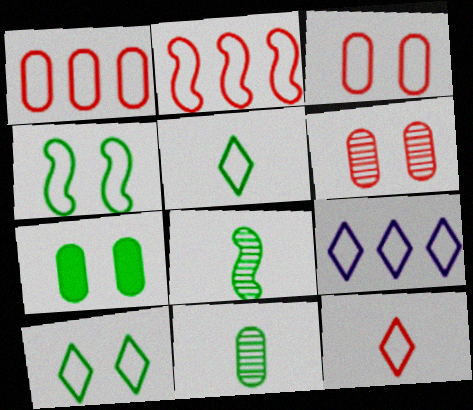[[2, 3, 12], 
[9, 10, 12]]